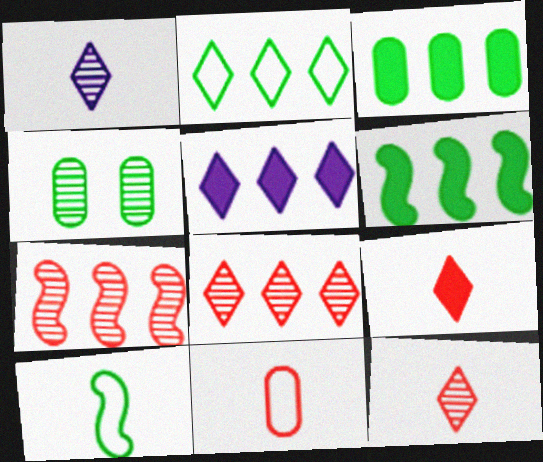[[1, 4, 7], 
[2, 5, 8]]